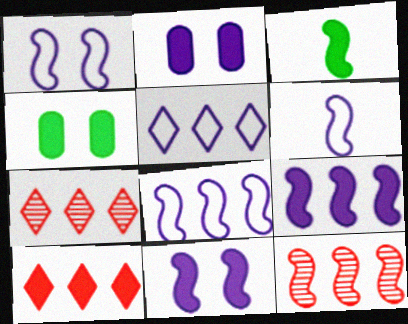[[1, 3, 12], 
[1, 6, 8], 
[2, 3, 10], 
[4, 6, 7]]